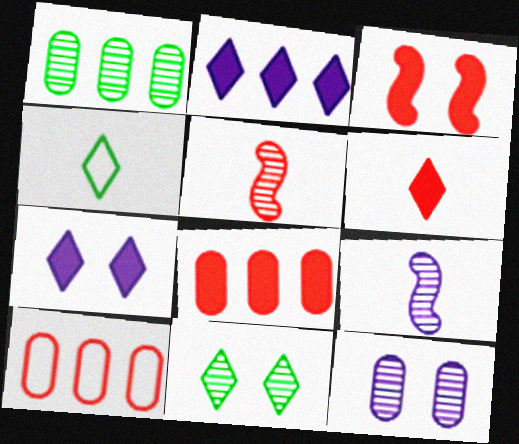[[3, 6, 8]]